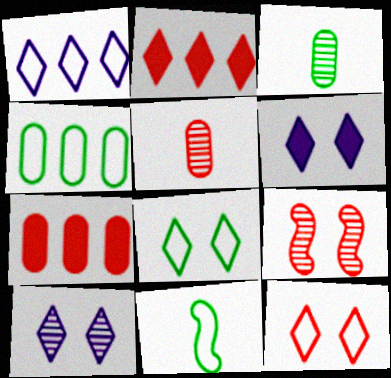[[4, 8, 11], 
[7, 10, 11]]